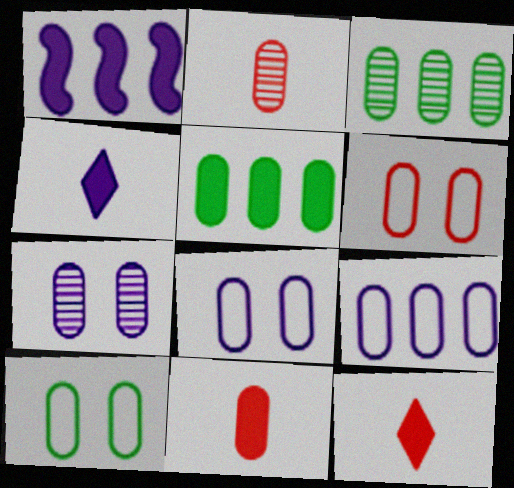[[2, 3, 7], 
[2, 5, 8], 
[3, 8, 11], 
[6, 8, 10]]